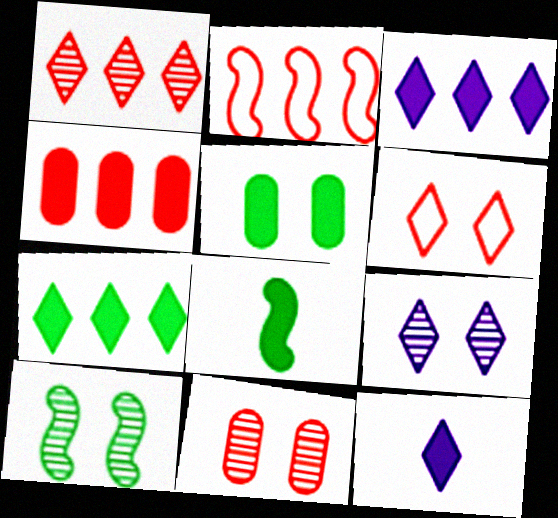[[1, 2, 4], 
[5, 7, 8], 
[9, 10, 11]]